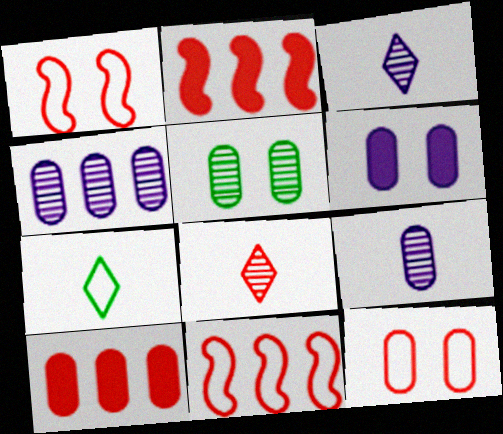[[1, 8, 10], 
[2, 8, 12], 
[5, 6, 12]]